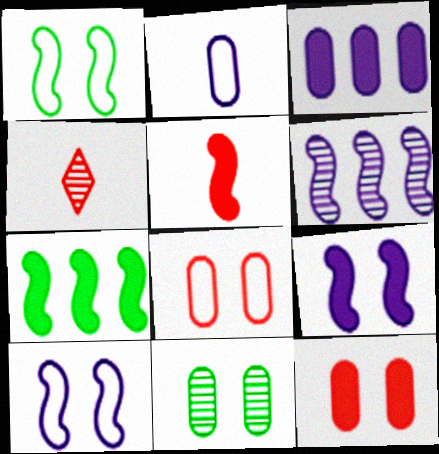[[1, 3, 4], 
[1, 5, 6], 
[4, 6, 11], 
[5, 7, 9]]